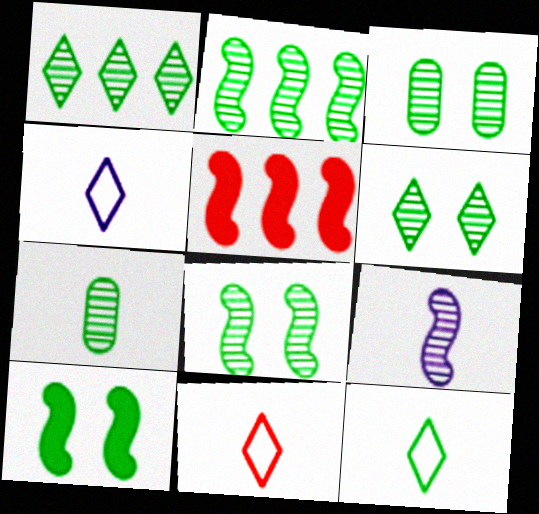[[1, 7, 8], 
[2, 6, 7], 
[3, 4, 5], 
[3, 6, 8], 
[4, 11, 12]]